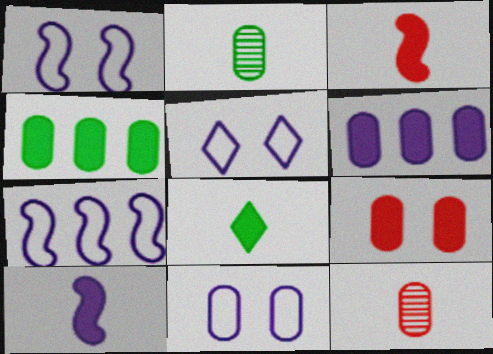[[1, 5, 11], 
[4, 11, 12]]